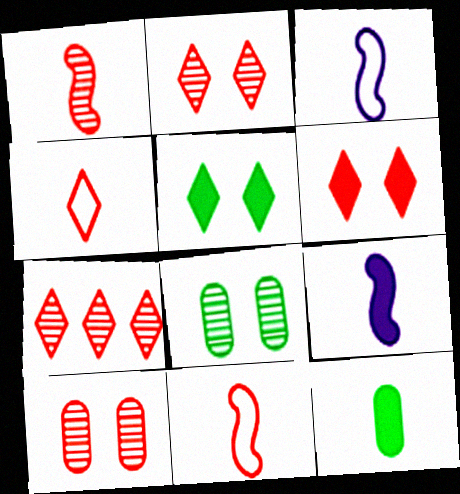[[1, 7, 10], 
[4, 6, 7]]